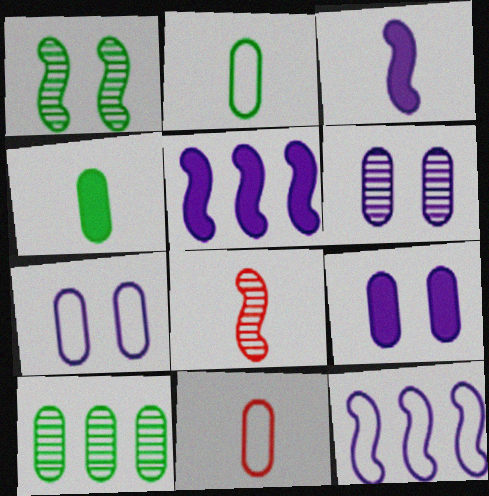[[6, 7, 9], 
[9, 10, 11]]